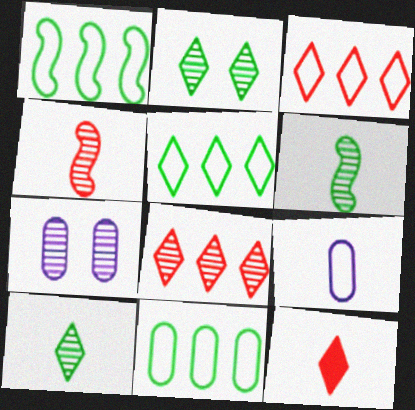[[1, 5, 11], 
[1, 7, 12], 
[6, 7, 8], 
[6, 9, 12]]